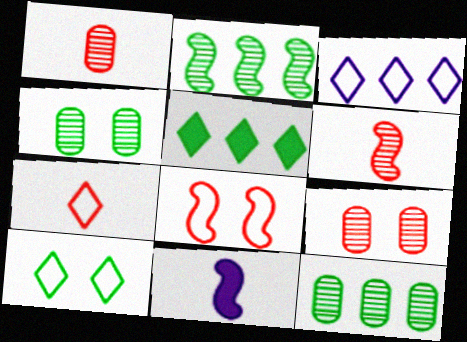[[2, 8, 11], 
[3, 7, 10]]